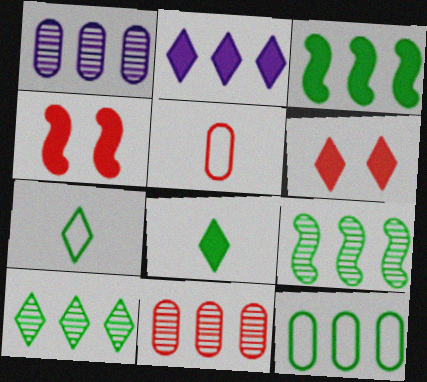[[1, 4, 7], 
[2, 6, 8], 
[3, 10, 12]]